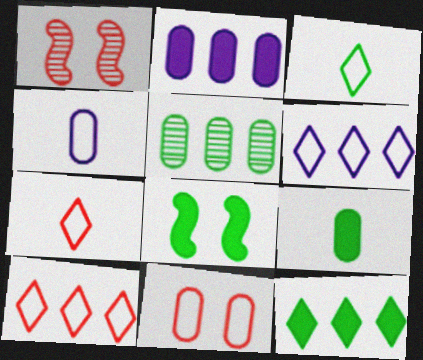[[1, 2, 3], 
[1, 4, 12], 
[1, 6, 9], 
[3, 5, 8], 
[8, 9, 12]]